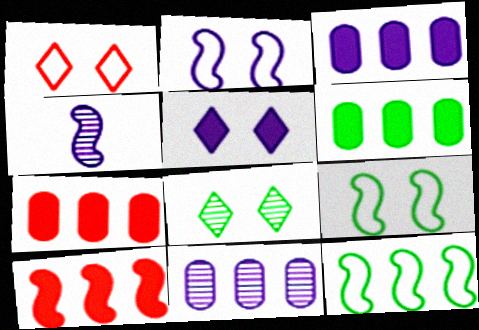[[1, 4, 6], 
[1, 5, 8], 
[3, 6, 7], 
[4, 9, 10]]